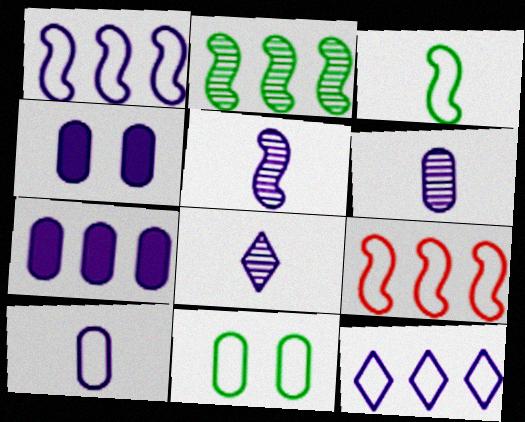[[1, 4, 8], 
[4, 5, 12], 
[5, 6, 8]]